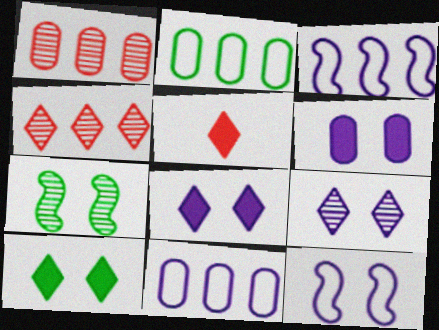[[5, 7, 11], 
[6, 9, 12]]